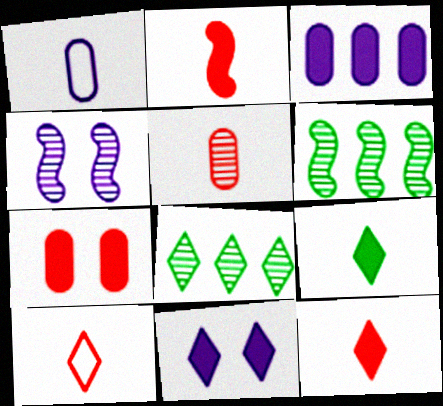[[2, 5, 10], 
[4, 5, 8], 
[8, 10, 11]]